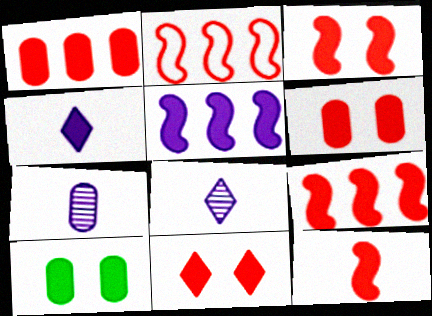[[1, 11, 12], 
[2, 8, 10], 
[3, 6, 11], 
[3, 9, 12], 
[4, 9, 10]]